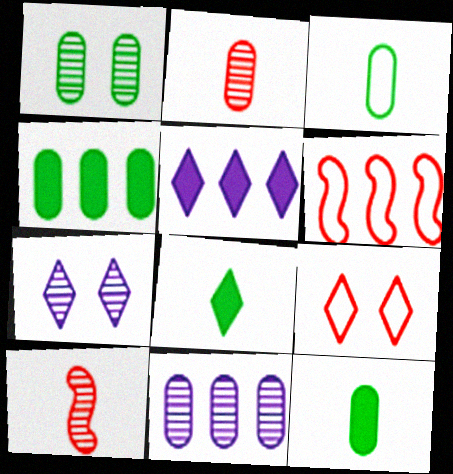[[1, 2, 11], 
[1, 3, 4], 
[6, 7, 12]]